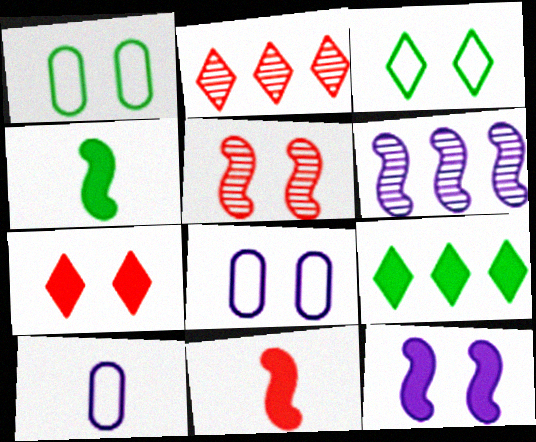[[2, 4, 8], 
[5, 9, 10]]